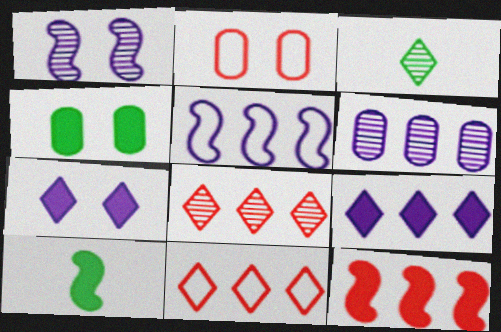[[3, 7, 11], 
[5, 6, 9]]